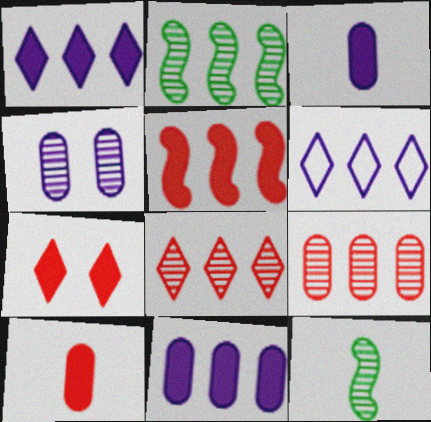[[4, 8, 12], 
[5, 7, 10]]